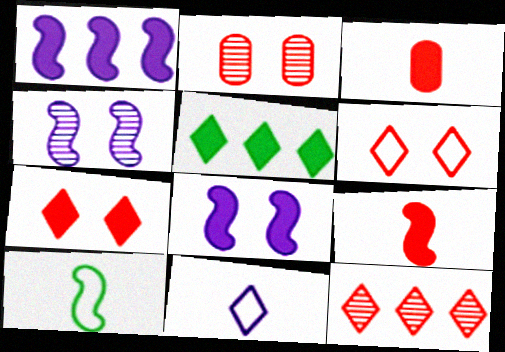[[3, 5, 8]]